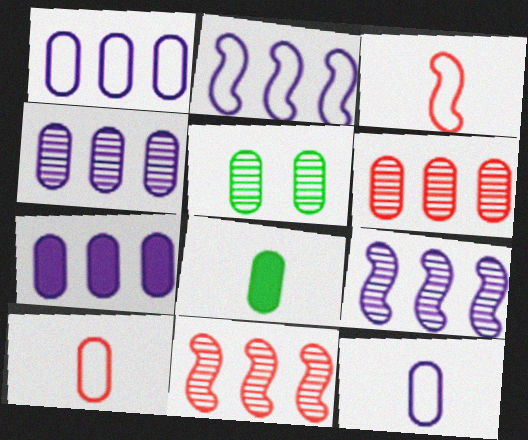[[1, 4, 7], 
[5, 7, 10]]